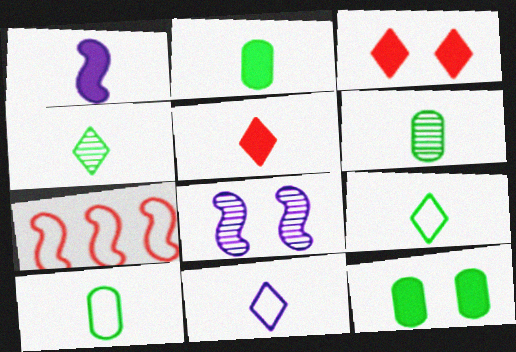[[1, 2, 5], 
[2, 6, 10], 
[4, 5, 11]]